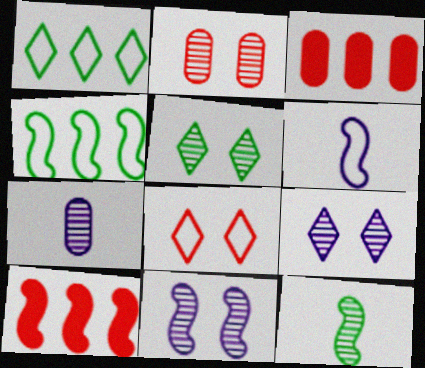[[2, 5, 11], 
[3, 5, 6]]